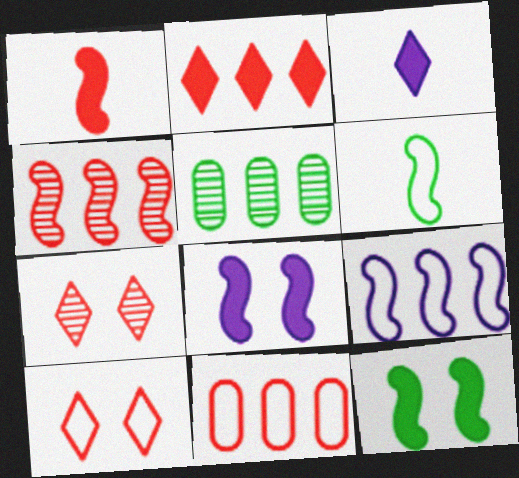[[1, 7, 11], 
[2, 4, 11], 
[2, 5, 9], 
[4, 6, 8]]